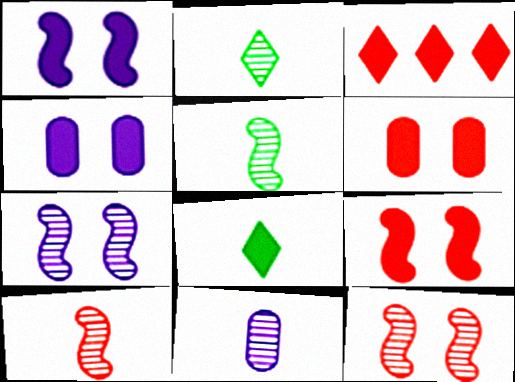[[2, 10, 11]]